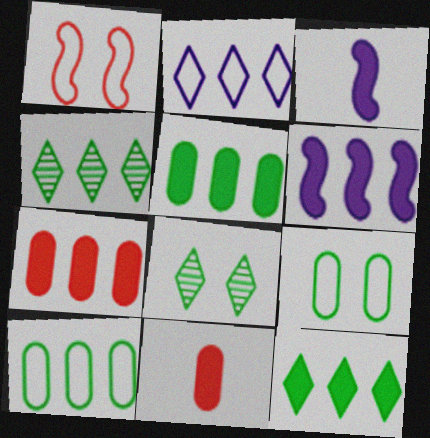[[6, 7, 12]]